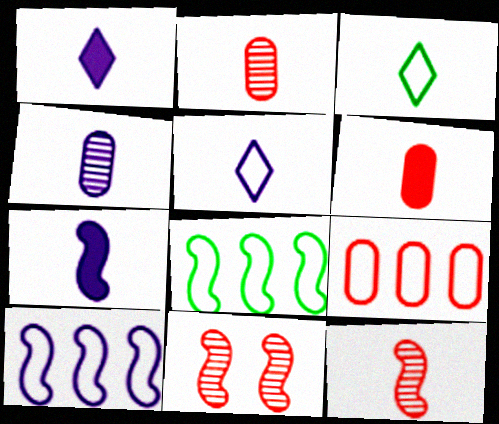[[2, 3, 7], 
[4, 5, 7], 
[7, 8, 11]]